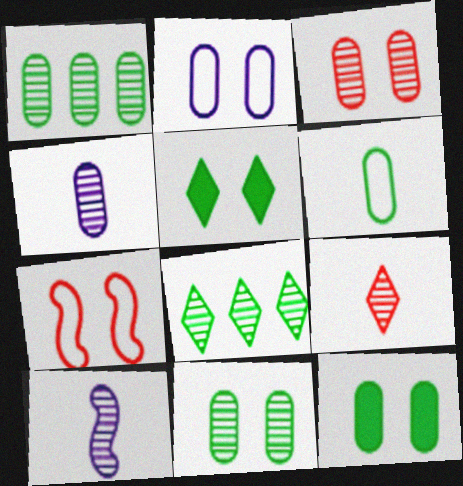[[1, 3, 4], 
[1, 6, 12], 
[2, 3, 12], 
[3, 8, 10]]